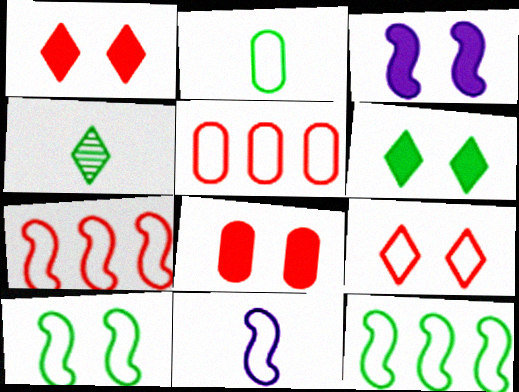[[3, 4, 5], 
[3, 6, 8], 
[7, 10, 11]]